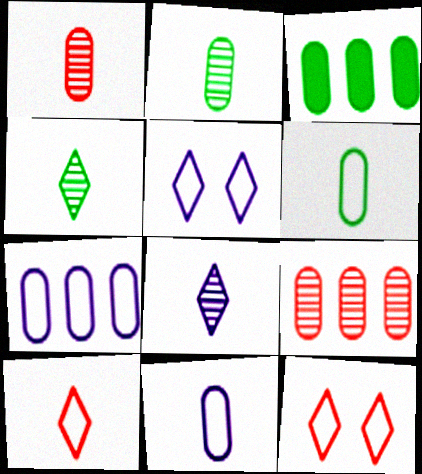[[3, 7, 9]]